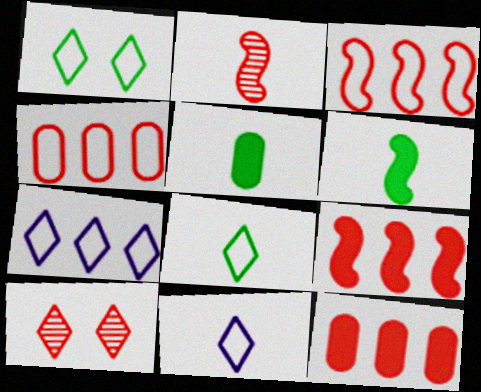[[2, 5, 11]]